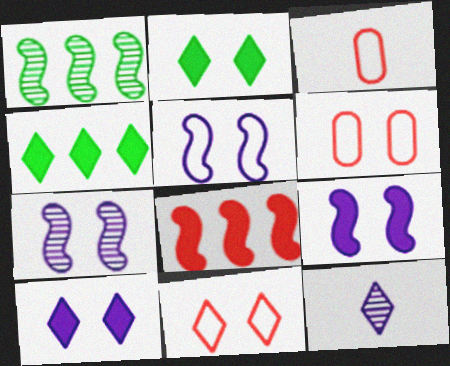[[1, 3, 10], 
[2, 6, 7], 
[3, 4, 7], 
[4, 11, 12], 
[5, 7, 9]]